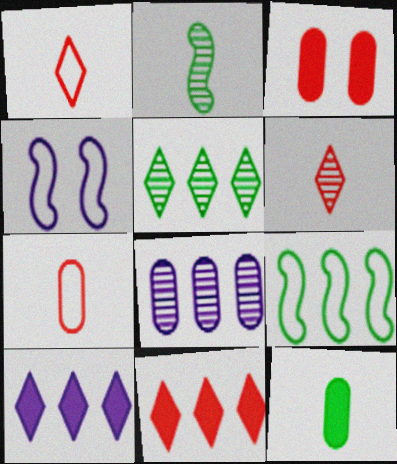[[8, 9, 11]]